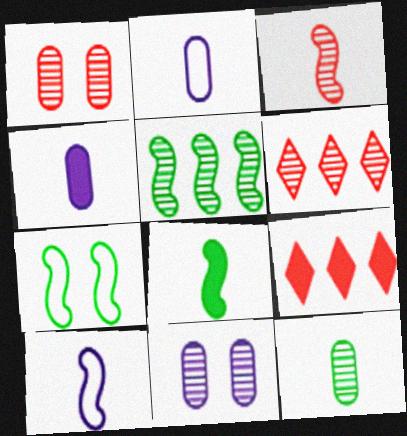[[1, 3, 6], 
[3, 8, 10], 
[4, 6, 7], 
[5, 7, 8]]